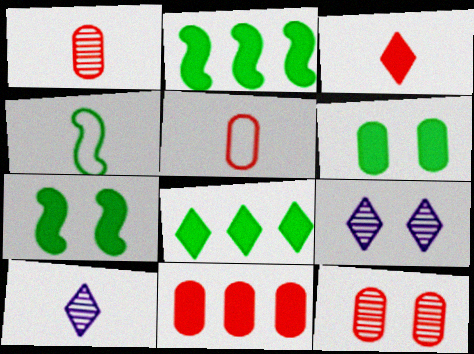[[2, 5, 9], 
[4, 9, 11], 
[5, 11, 12]]